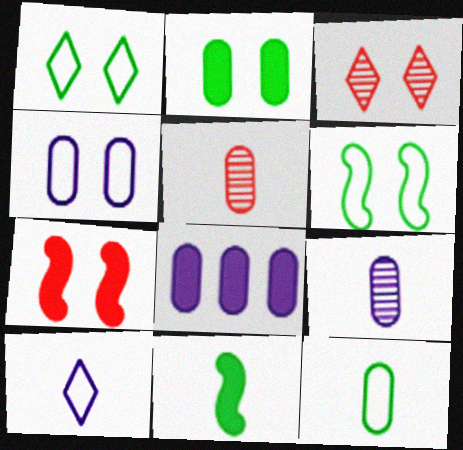[[4, 8, 9], 
[5, 10, 11]]